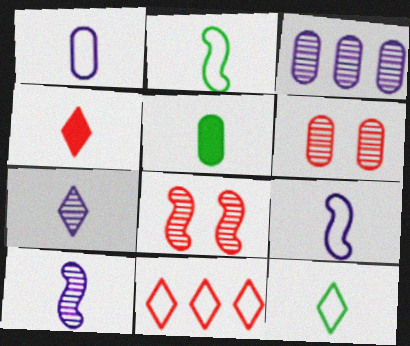[[4, 7, 12]]